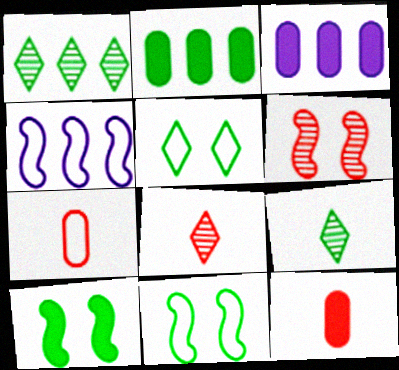[[2, 9, 11], 
[3, 8, 11], 
[4, 5, 7]]